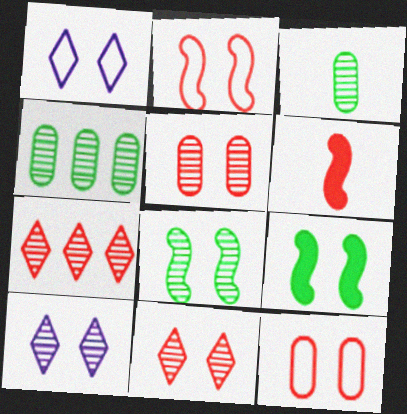[[1, 4, 6], 
[1, 5, 9], 
[5, 8, 10], 
[6, 7, 12], 
[9, 10, 12]]